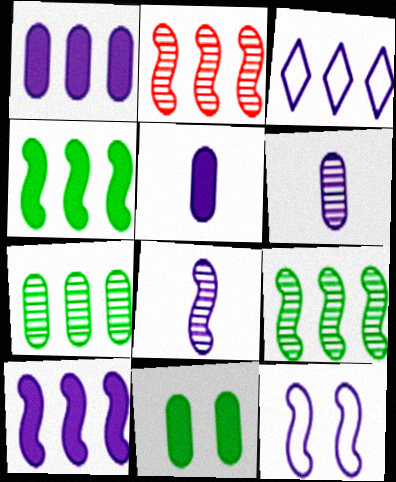[[8, 10, 12]]